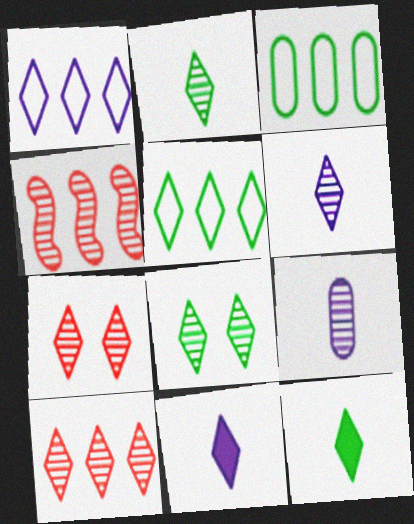[[1, 7, 12], 
[4, 8, 9], 
[5, 7, 11], 
[5, 8, 12], 
[6, 8, 10]]